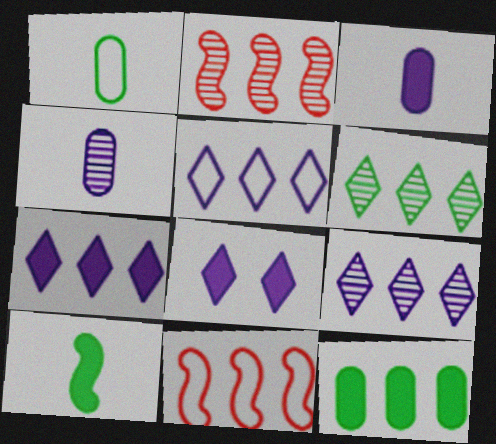[[1, 2, 8], 
[2, 5, 12], 
[5, 7, 9], 
[9, 11, 12]]